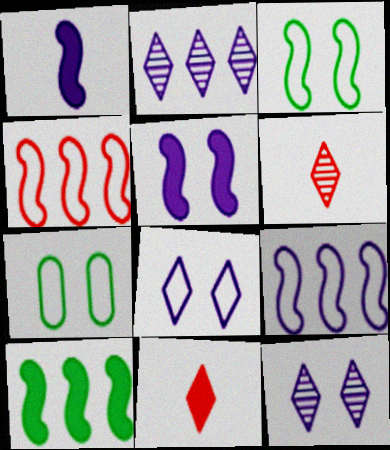[]